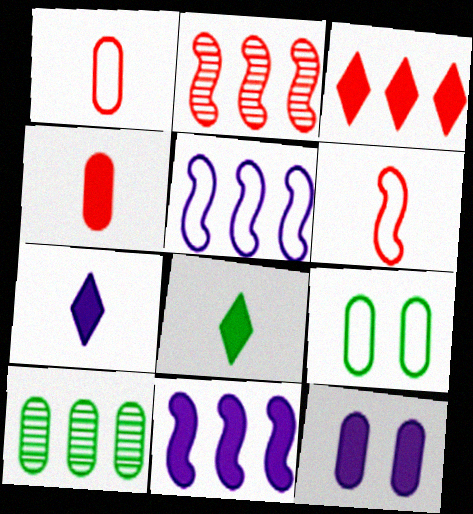[[1, 10, 12], 
[2, 7, 9], 
[3, 5, 10], 
[7, 11, 12]]